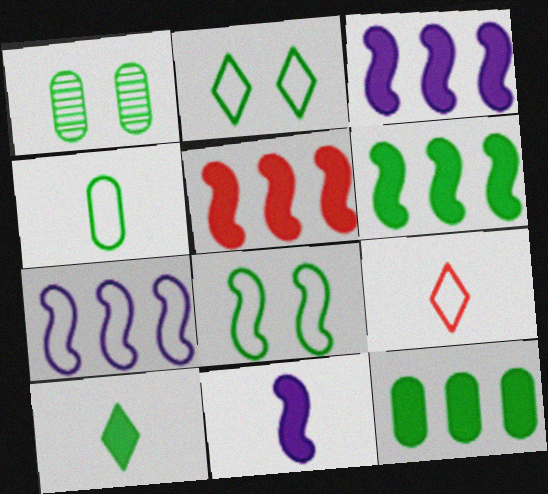[[1, 3, 9], 
[1, 4, 12], 
[3, 5, 6]]